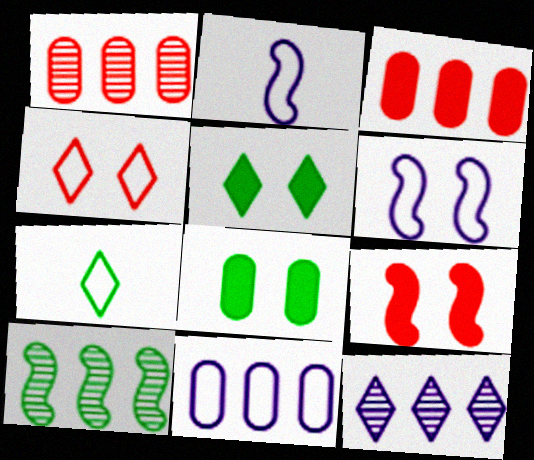[[1, 2, 5], 
[1, 10, 12], 
[2, 9, 10], 
[7, 8, 10]]